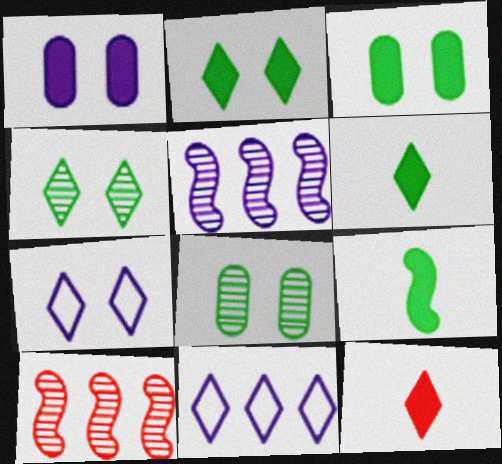[[4, 11, 12]]